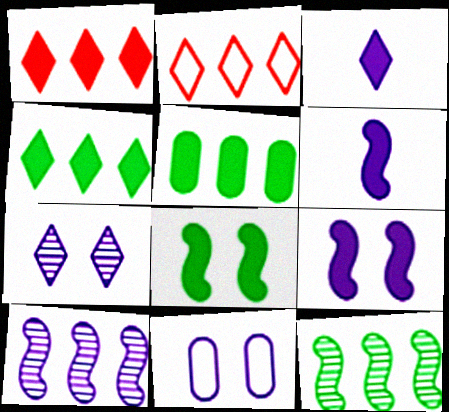[[2, 5, 10], 
[3, 10, 11], 
[7, 9, 11]]